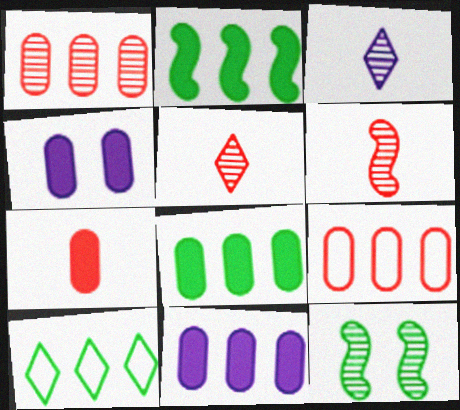[[1, 3, 12], 
[4, 6, 10], 
[4, 7, 8]]